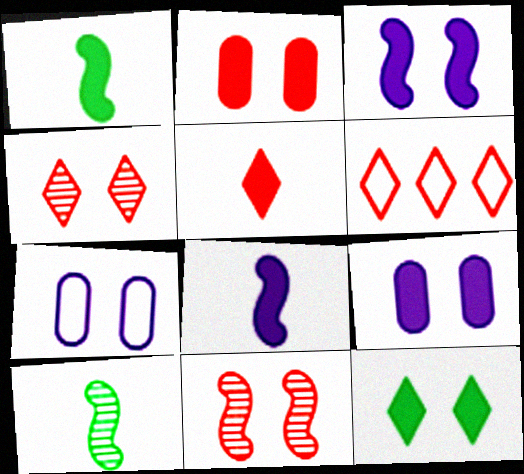[[2, 3, 12], 
[4, 5, 6], 
[6, 9, 10], 
[7, 11, 12]]